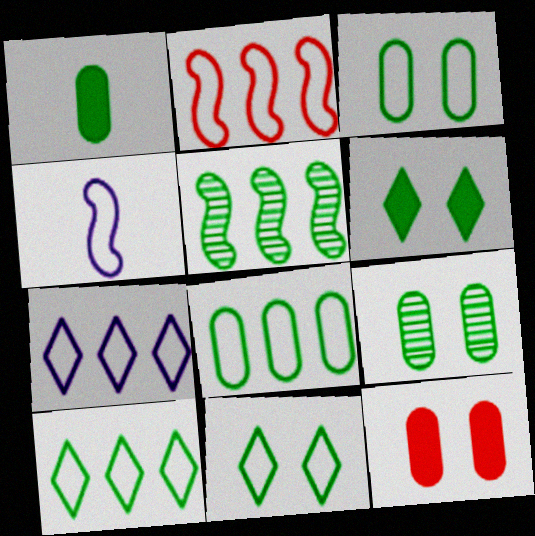[[1, 5, 11], 
[1, 8, 9], 
[2, 7, 8]]